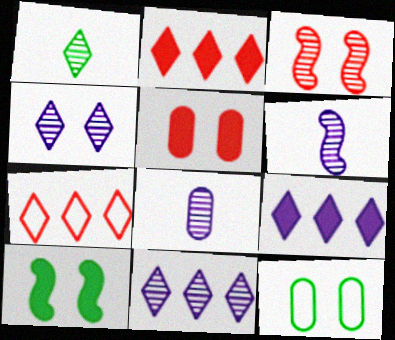[[2, 6, 12], 
[7, 8, 10]]